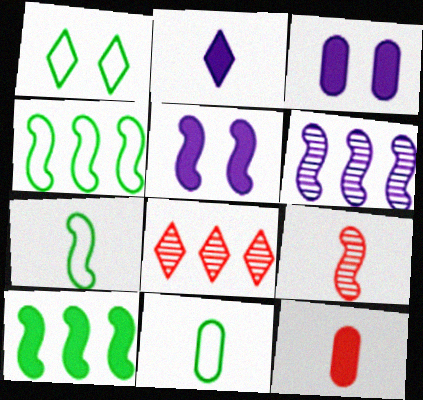[[1, 2, 8], 
[1, 4, 11], 
[1, 6, 12], 
[2, 9, 11], 
[3, 7, 8], 
[4, 5, 9], 
[5, 8, 11]]